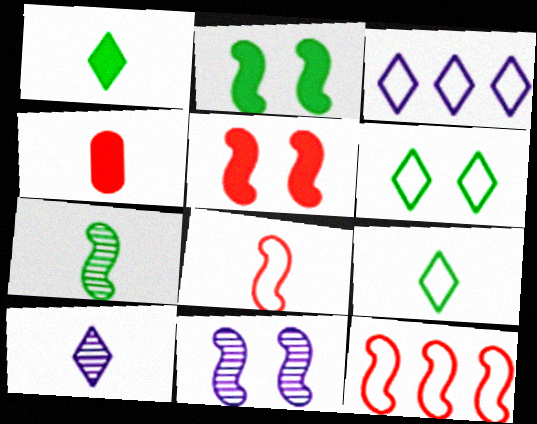[]